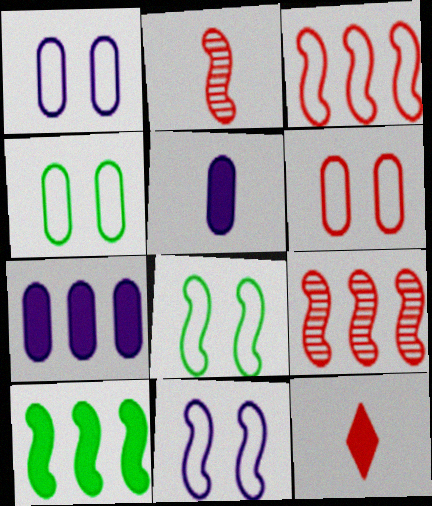[[1, 4, 6], 
[2, 10, 11], 
[6, 9, 12]]